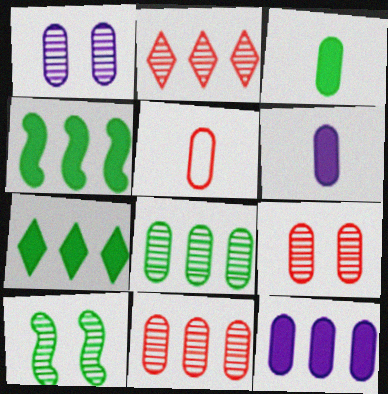[]